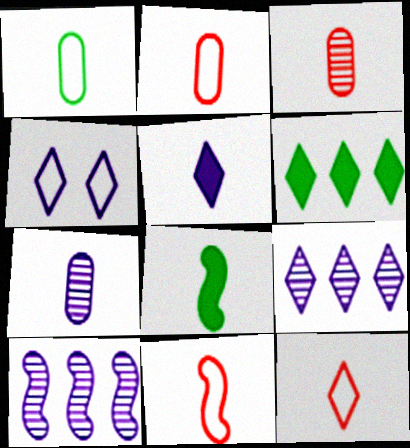[[2, 11, 12], 
[4, 5, 9], 
[7, 8, 12]]